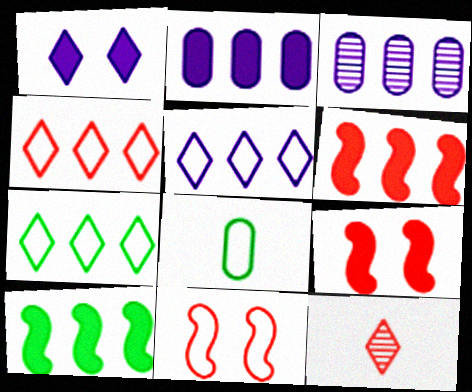[[1, 7, 12], 
[3, 4, 10], 
[3, 6, 7], 
[4, 5, 7], 
[5, 8, 11]]